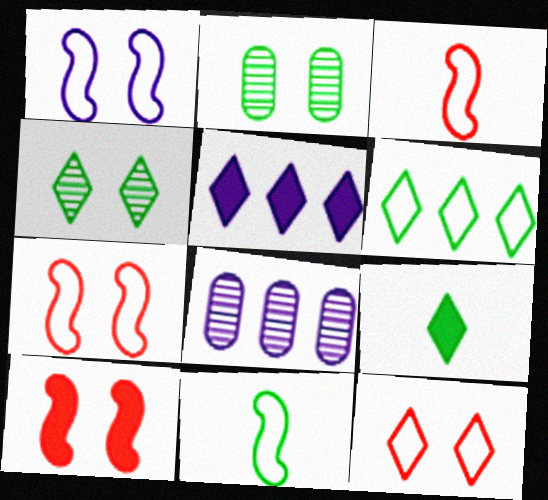[[2, 3, 5], 
[4, 6, 9], 
[7, 8, 9]]